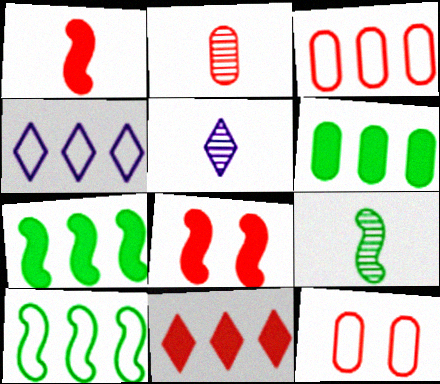[[2, 5, 9], 
[3, 4, 10], 
[5, 7, 12]]